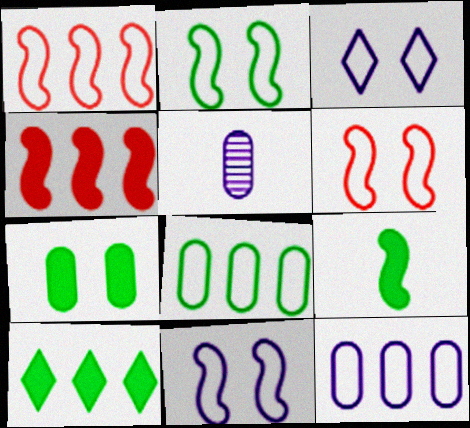[[2, 6, 11], 
[5, 6, 10], 
[7, 9, 10]]